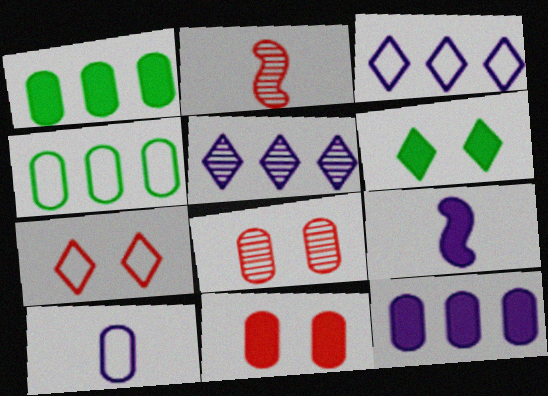[[1, 8, 10]]